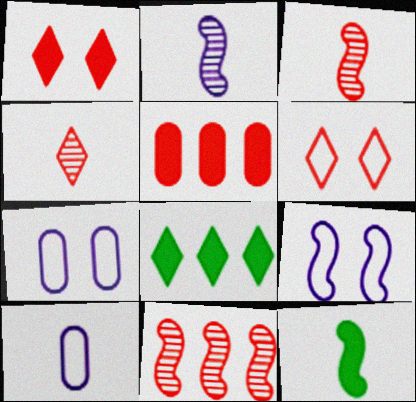[[3, 5, 6], 
[3, 7, 8], 
[4, 10, 12], 
[9, 11, 12]]